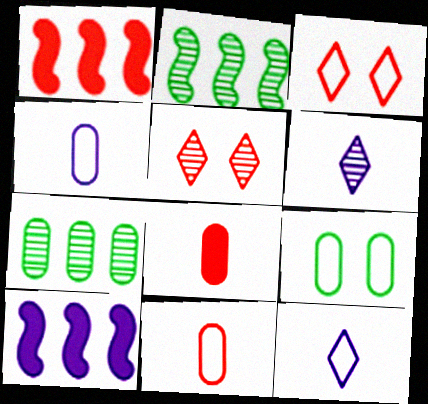[[1, 5, 11], 
[1, 6, 9]]